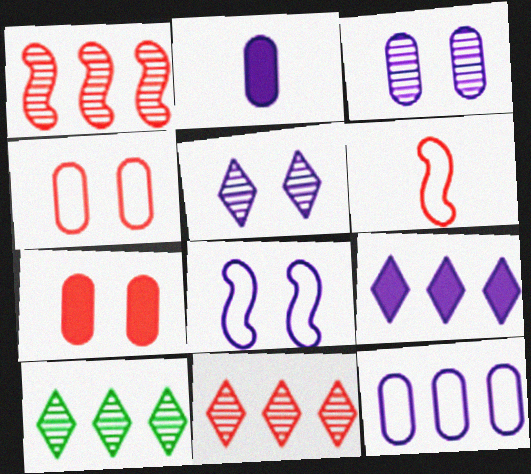[[2, 3, 12], 
[6, 7, 11]]